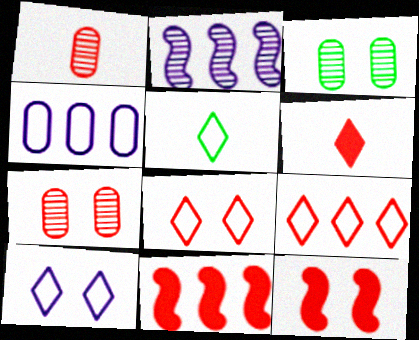[[1, 8, 11], 
[1, 9, 12], 
[3, 10, 12], 
[5, 9, 10], 
[7, 8, 12]]